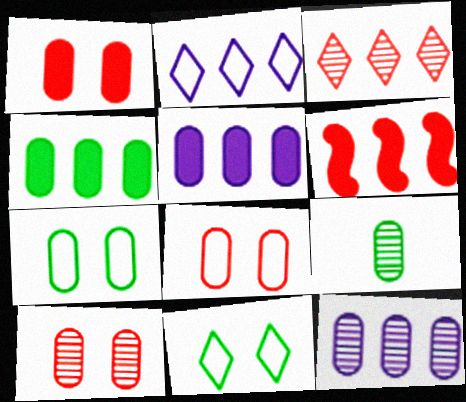[[1, 8, 10], 
[4, 7, 9], 
[5, 8, 9], 
[9, 10, 12]]